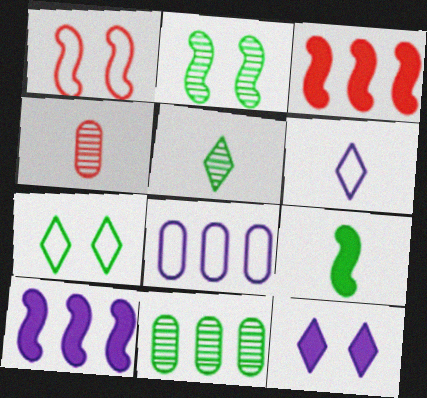[[2, 5, 11], 
[4, 6, 9], 
[4, 7, 10], 
[7, 9, 11]]